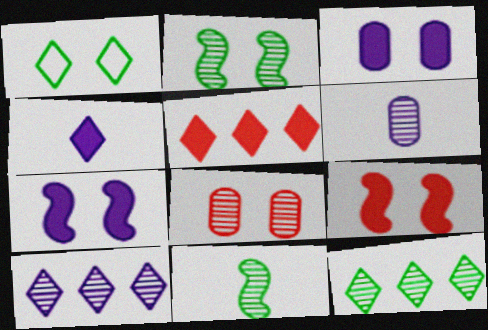[[1, 7, 8], 
[8, 10, 11]]